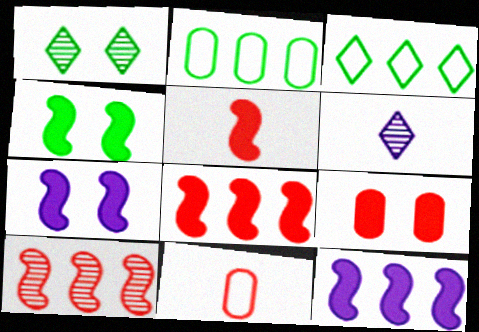[[1, 11, 12], 
[4, 5, 12]]